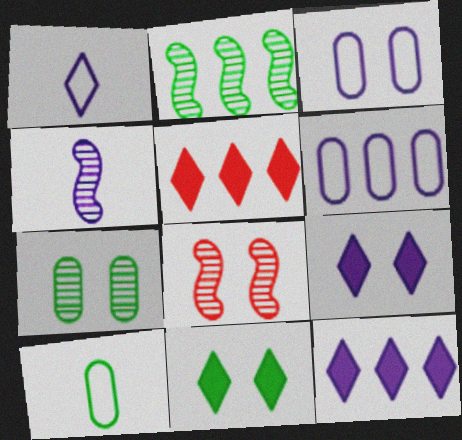[[2, 4, 8], 
[2, 5, 6], 
[2, 10, 11], 
[3, 4, 12], 
[3, 8, 11], 
[4, 6, 9], 
[8, 10, 12]]